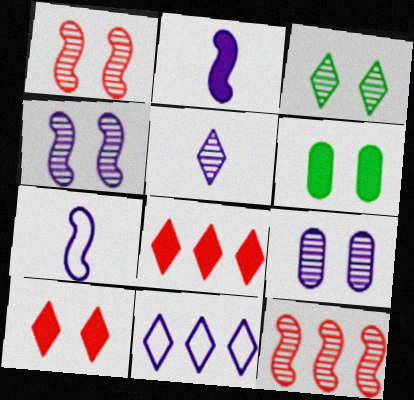[[1, 3, 9], 
[2, 6, 8], 
[2, 9, 11]]